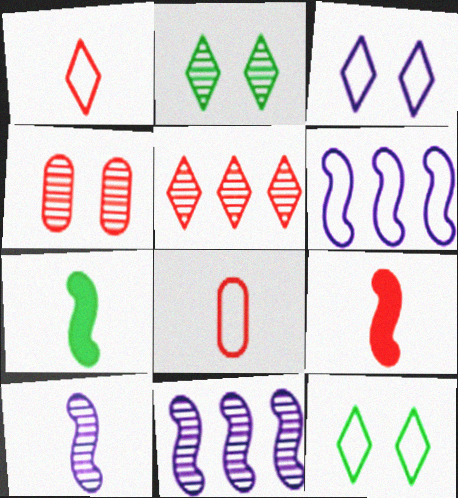[[6, 8, 12]]